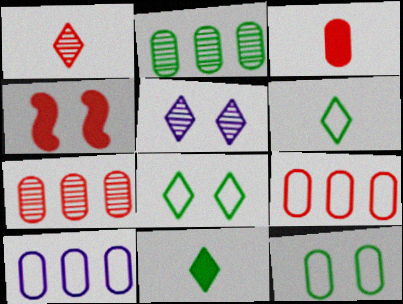[[1, 4, 9], 
[4, 5, 12]]